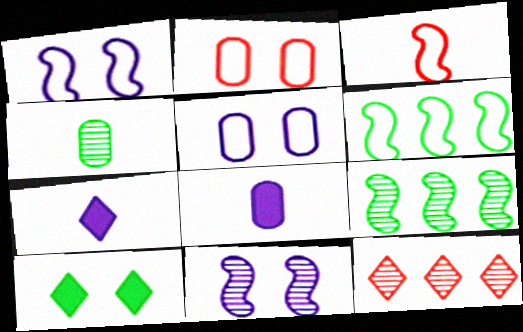[[1, 3, 6], 
[2, 7, 9], 
[2, 10, 11], 
[3, 4, 7], 
[4, 6, 10], 
[4, 11, 12]]